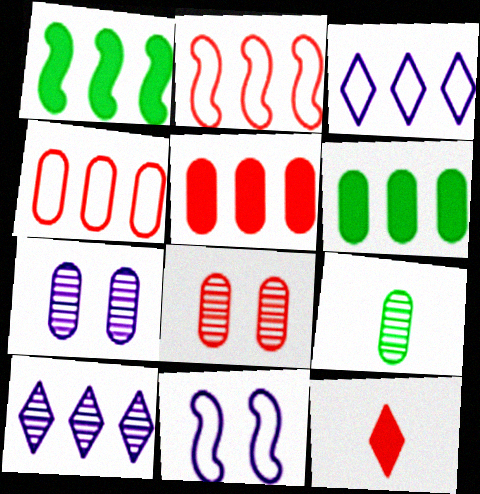[[1, 4, 10], 
[2, 6, 10], 
[2, 8, 12]]